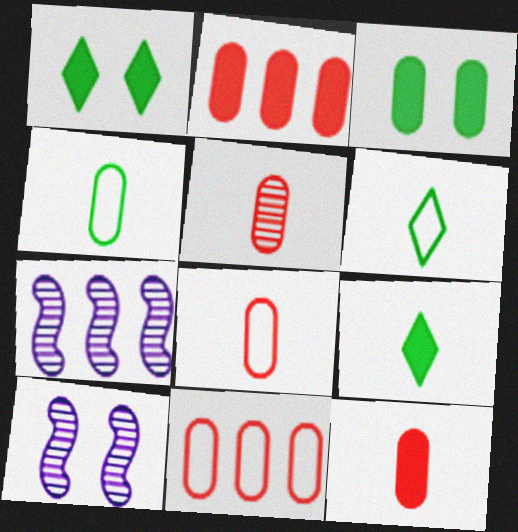[[1, 7, 8], 
[2, 6, 10], 
[5, 8, 12], 
[9, 10, 11]]